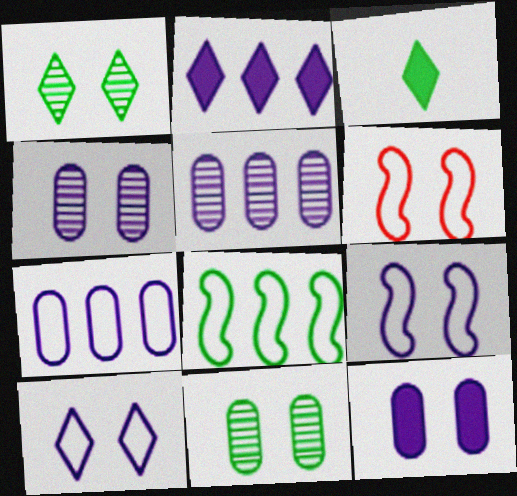[[1, 6, 12], 
[3, 5, 6], 
[3, 8, 11]]